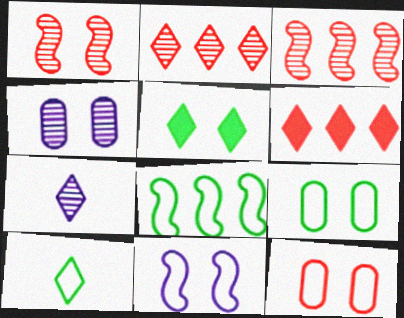[[8, 9, 10]]